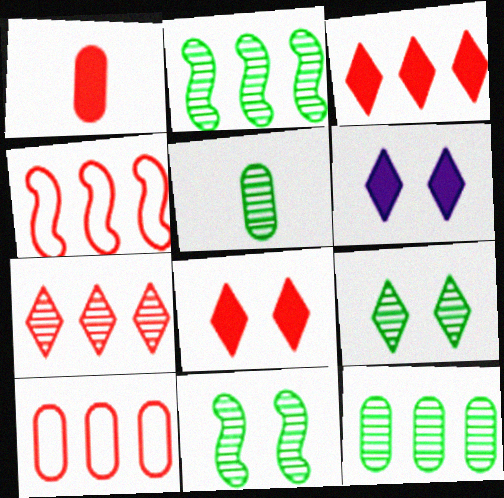[[2, 5, 9], 
[4, 5, 6]]